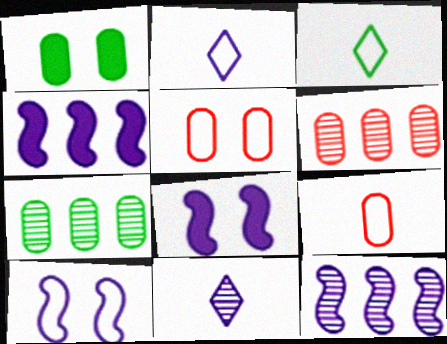[[3, 6, 8]]